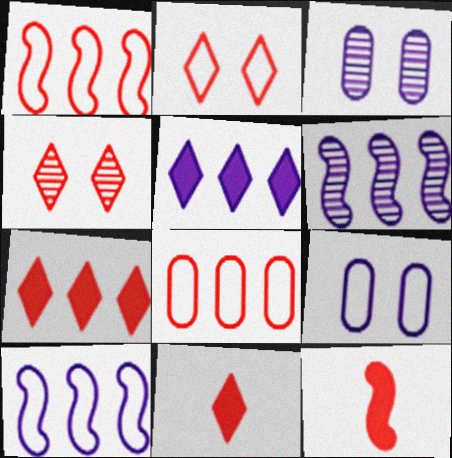[[4, 8, 12]]